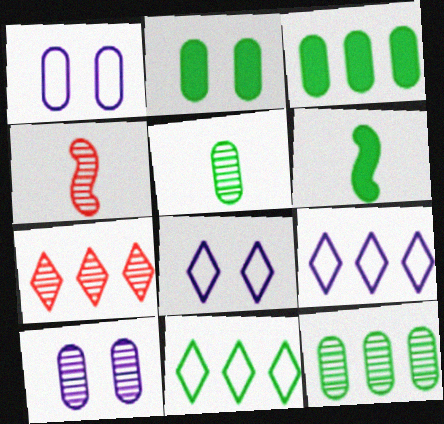[[1, 6, 7], 
[2, 4, 9], 
[3, 4, 8]]